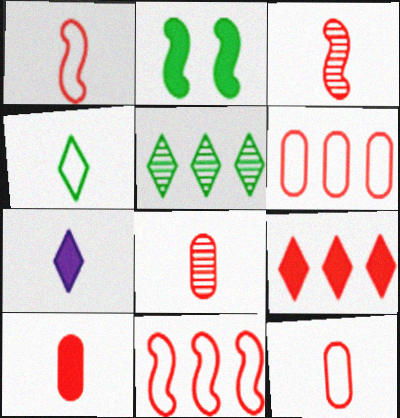[[8, 10, 12]]